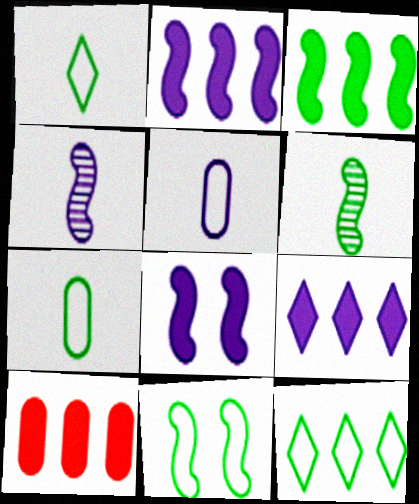[[3, 6, 11], 
[3, 9, 10], 
[7, 11, 12]]